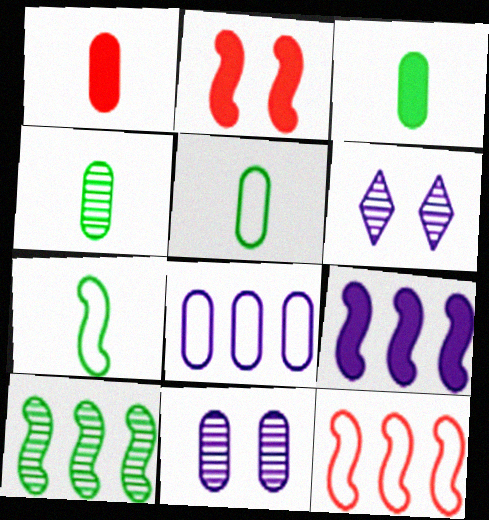[[3, 4, 5], 
[3, 6, 12], 
[9, 10, 12]]